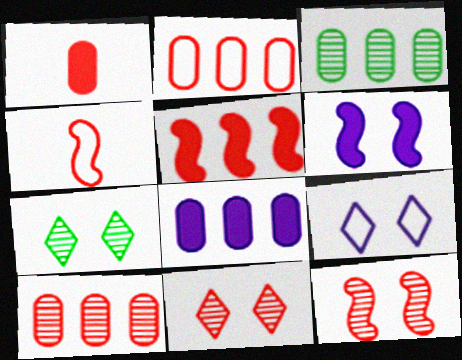[[2, 3, 8], 
[4, 5, 12], 
[4, 7, 8]]